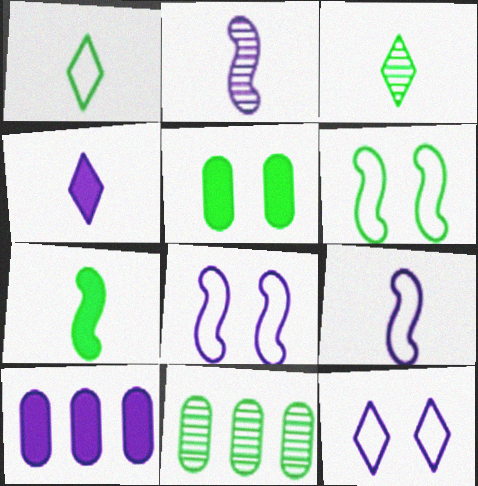[[2, 10, 12]]